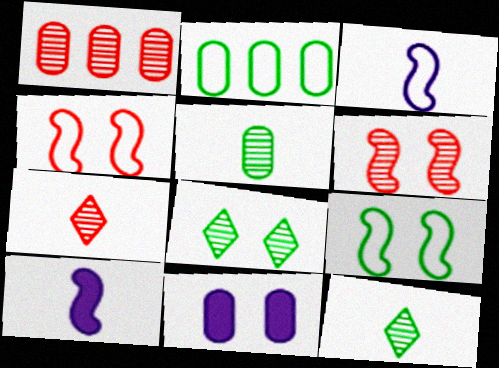[[1, 6, 7], 
[4, 8, 11]]